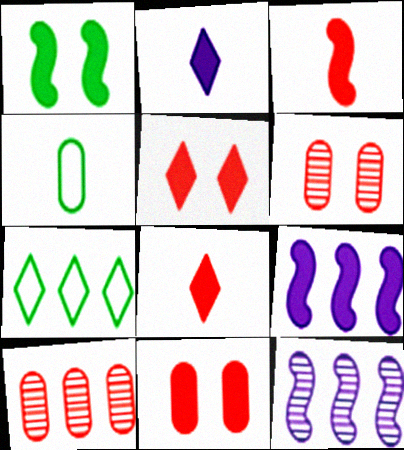[[1, 3, 9], 
[4, 5, 12], 
[7, 9, 10]]